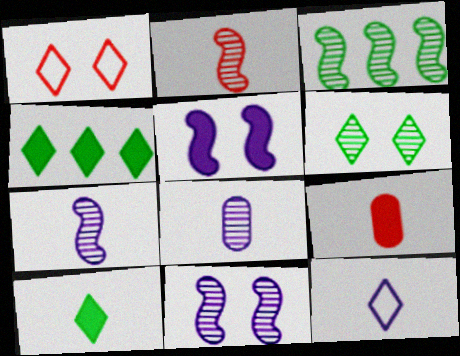[[2, 3, 11], 
[4, 5, 9]]